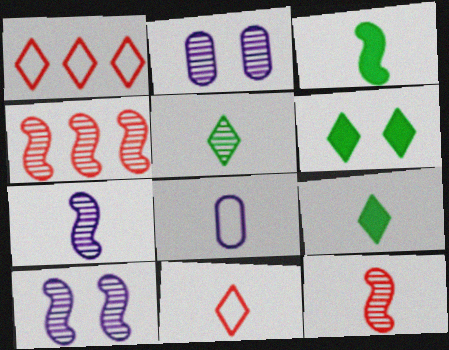[[1, 2, 3], 
[2, 4, 5], 
[4, 6, 8], 
[8, 9, 12]]